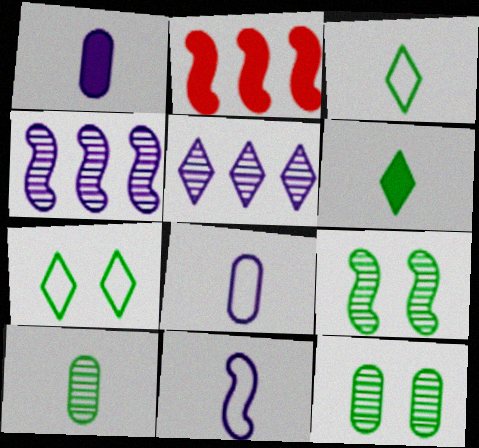[[2, 9, 11]]